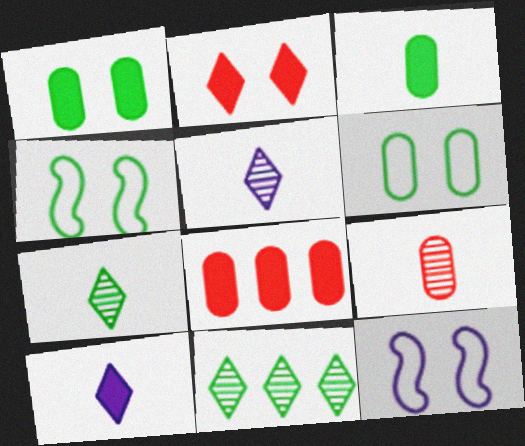[[3, 4, 11], 
[4, 5, 8], 
[7, 8, 12]]